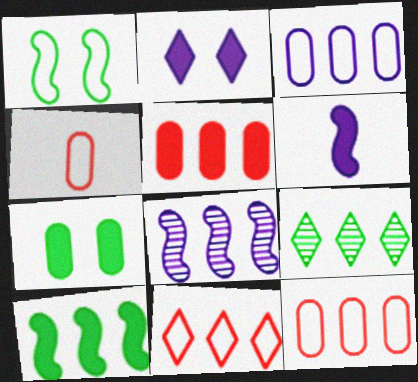[]